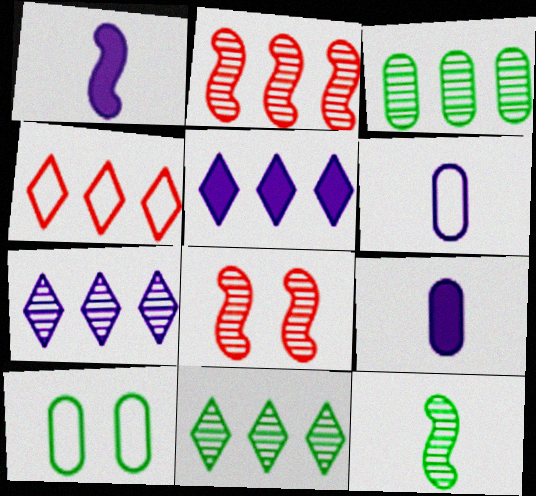[[2, 3, 7], 
[4, 5, 11]]